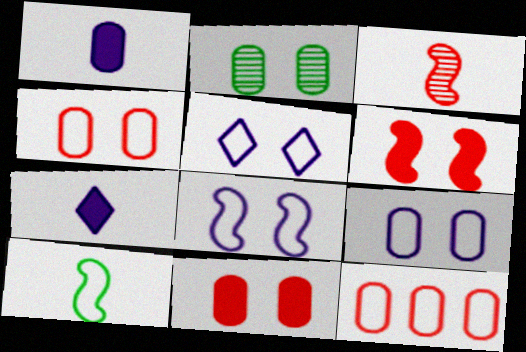[[1, 2, 12], 
[2, 5, 6], 
[2, 9, 11], 
[5, 8, 9], 
[5, 10, 12]]